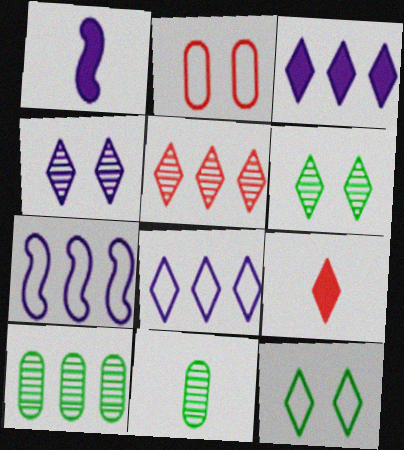[[6, 8, 9]]